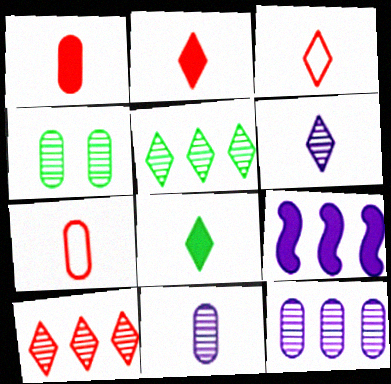[[3, 4, 9], 
[3, 6, 8]]